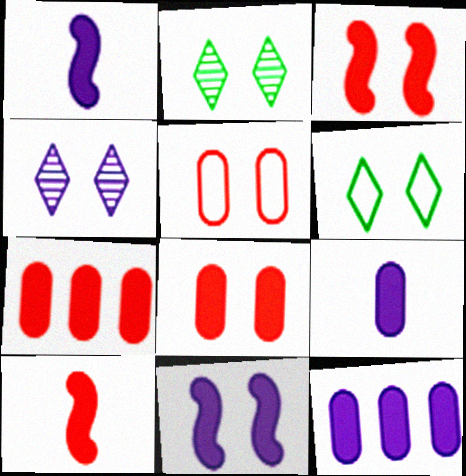[[2, 5, 11]]